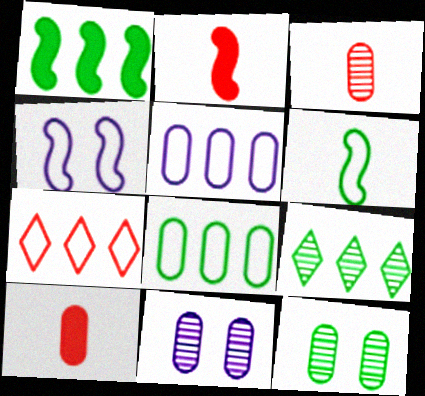[[1, 8, 9], 
[4, 9, 10], 
[5, 10, 12], 
[8, 10, 11]]